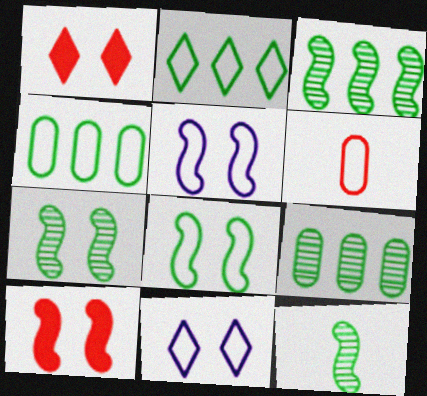[[2, 5, 6], 
[3, 7, 12], 
[5, 7, 10]]